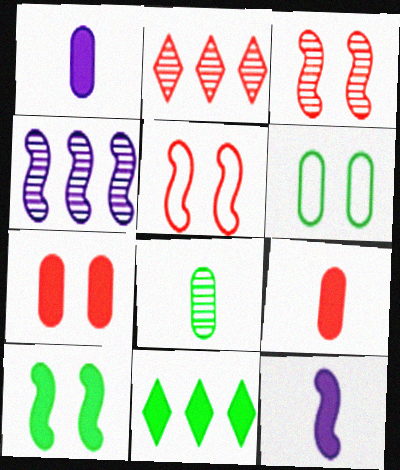[[2, 5, 9], 
[2, 6, 12], 
[7, 11, 12]]